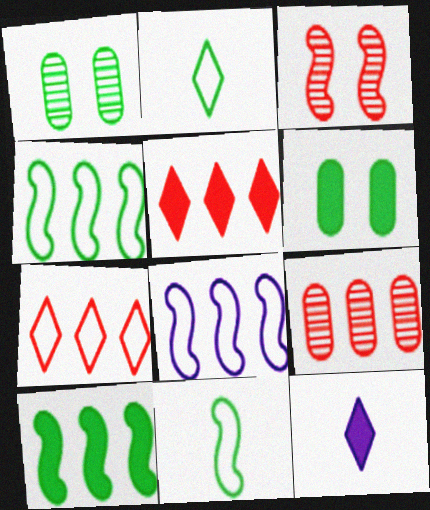[[1, 2, 10]]